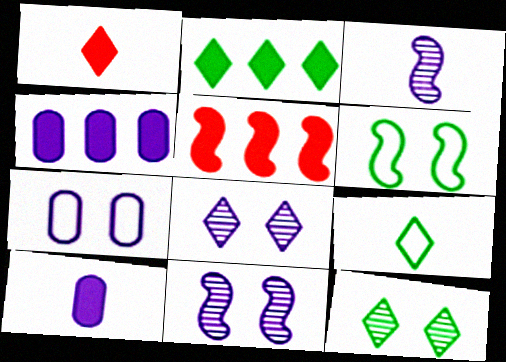[[2, 4, 5], 
[2, 9, 12], 
[3, 5, 6]]